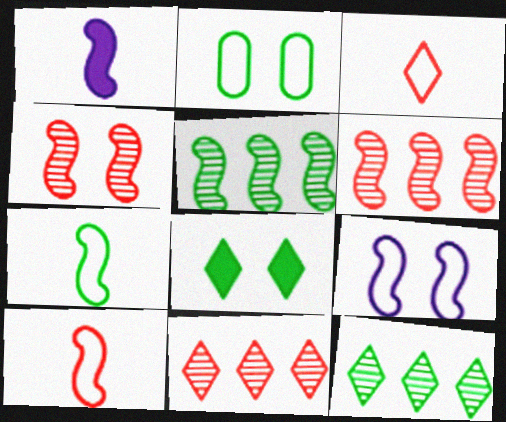[[1, 2, 11]]